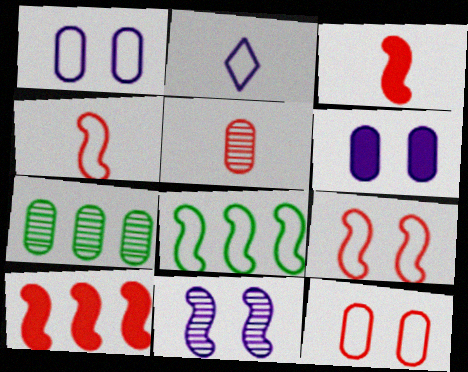[[2, 8, 12], 
[3, 8, 11]]